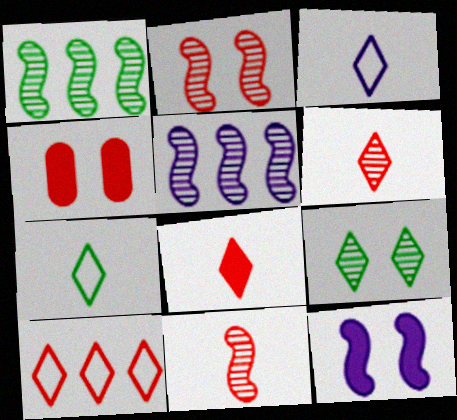[[1, 3, 4], 
[4, 5, 7], 
[4, 10, 11]]